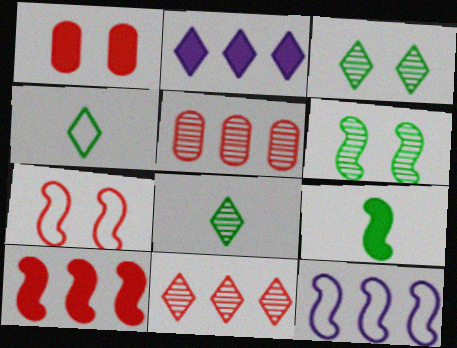[[1, 2, 9], 
[1, 8, 12]]